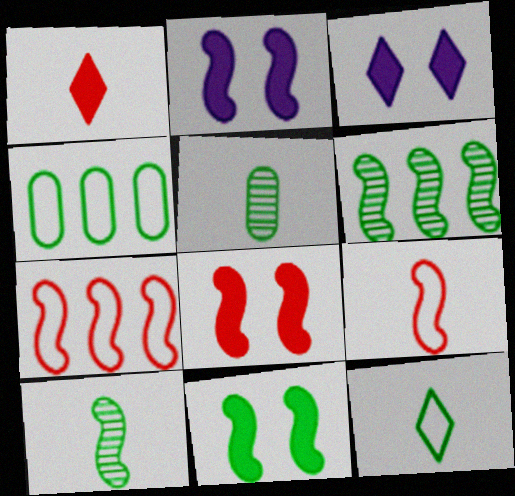[[2, 6, 9], 
[2, 7, 10], 
[2, 8, 11], 
[3, 5, 7]]